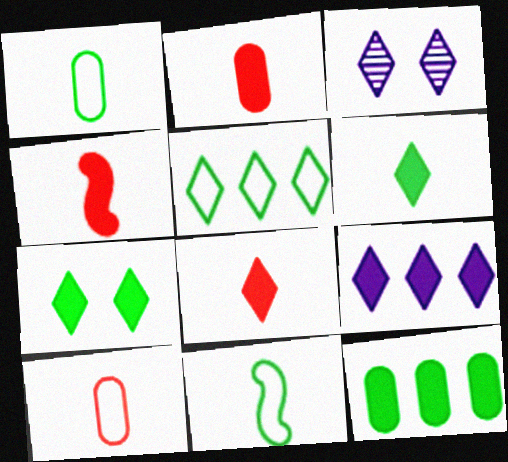[[2, 4, 8], 
[3, 5, 8], 
[7, 8, 9]]